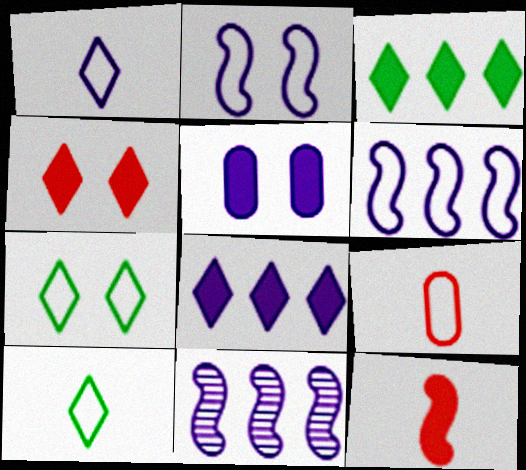[[1, 5, 11], 
[3, 5, 12], 
[6, 7, 9]]